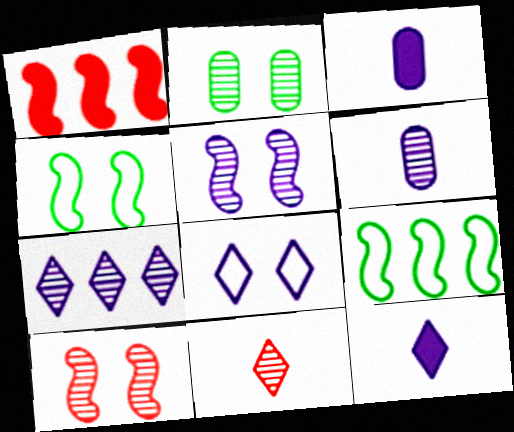[[5, 6, 7], 
[7, 8, 12]]